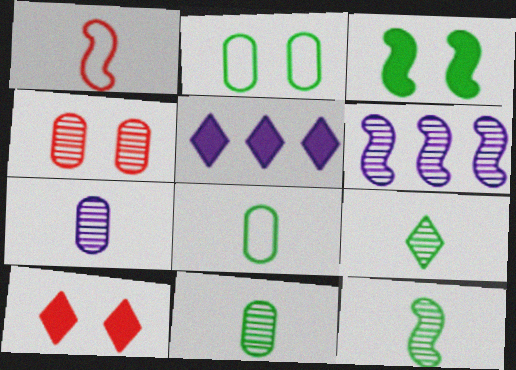[[1, 3, 6], 
[4, 6, 9], 
[6, 8, 10], 
[9, 11, 12]]